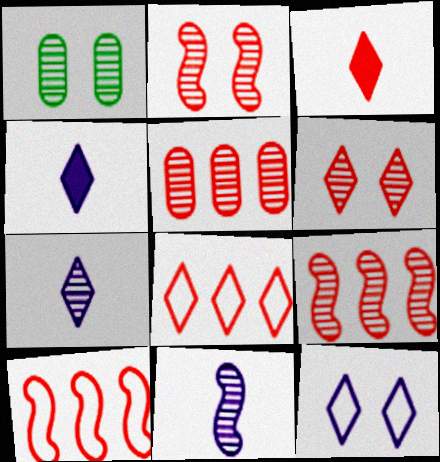[[1, 4, 10], 
[1, 7, 9], 
[3, 6, 8]]